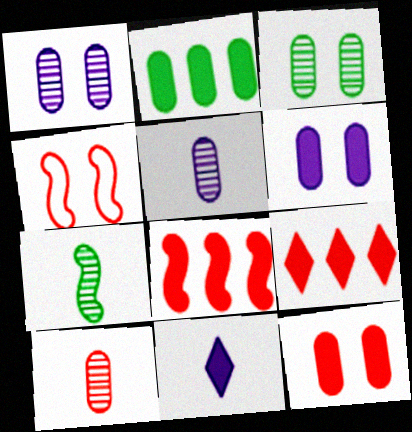[[4, 9, 10]]